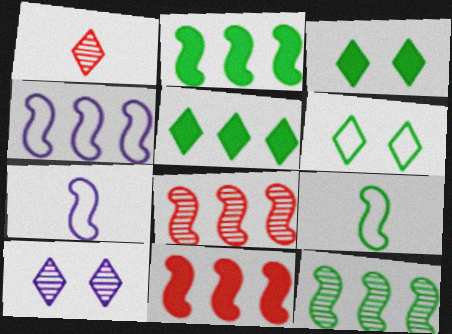[[2, 4, 8], 
[4, 11, 12]]